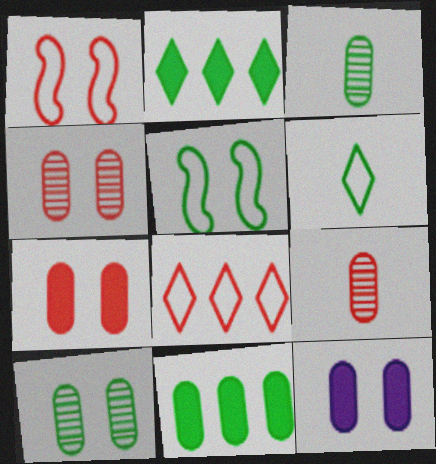[[2, 3, 5]]